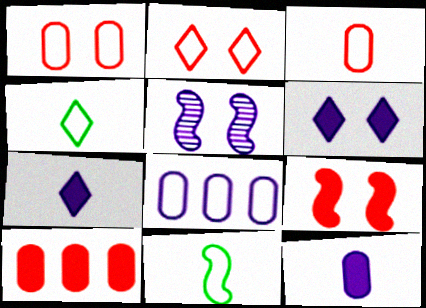[[2, 8, 11], 
[4, 5, 10], 
[5, 7, 8]]